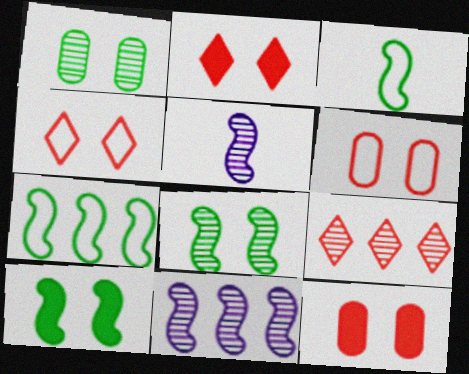[[1, 5, 9]]